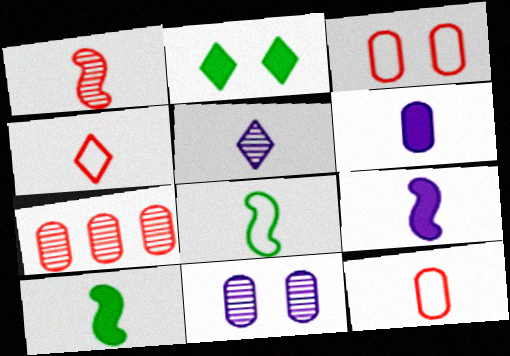[[1, 8, 9], 
[5, 10, 12]]